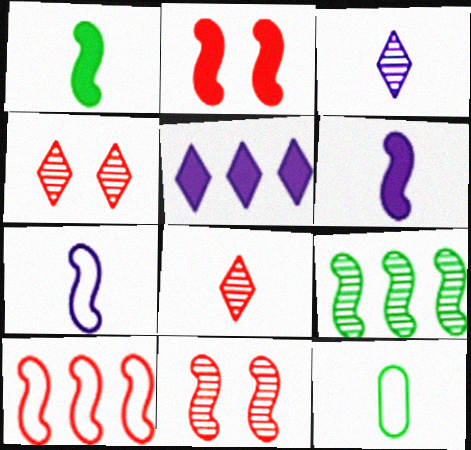[[2, 7, 9], 
[5, 11, 12], 
[6, 8, 12]]